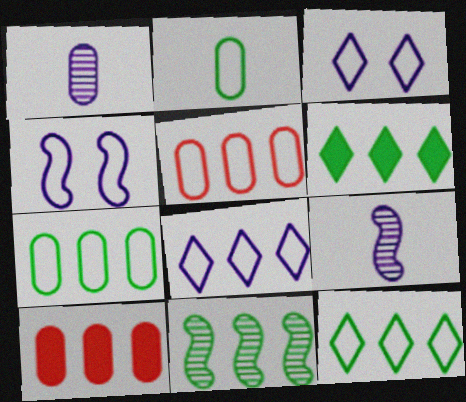[[6, 7, 11], 
[8, 10, 11]]